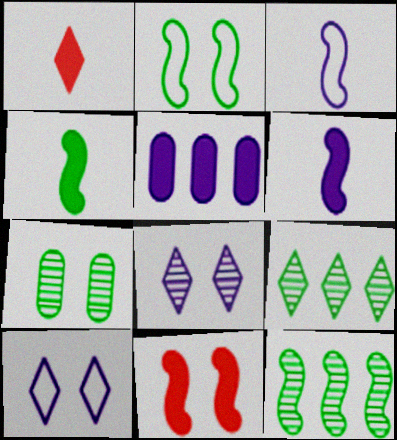[[1, 9, 10], 
[2, 4, 12], 
[3, 5, 8], 
[3, 11, 12], 
[7, 10, 11]]